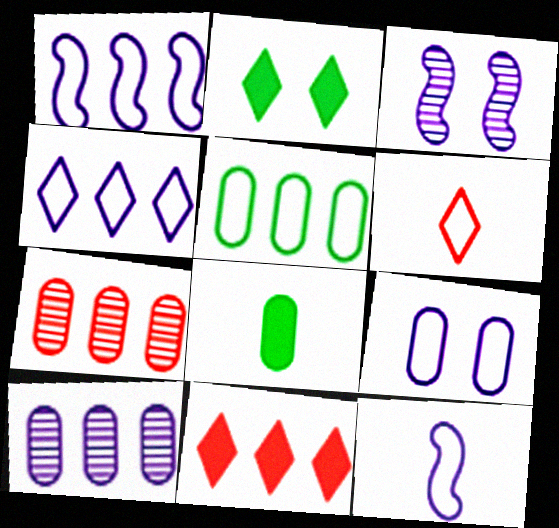[[2, 7, 12], 
[4, 9, 12], 
[7, 8, 9]]